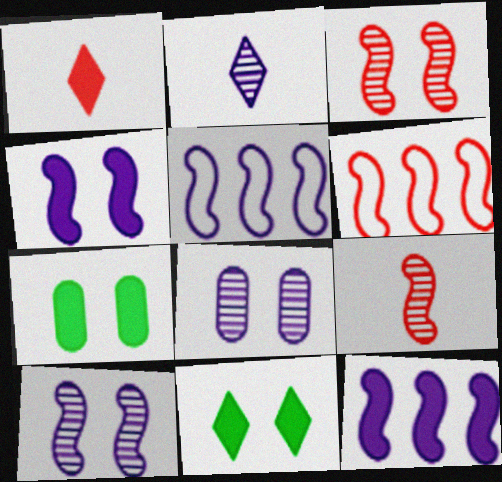[[1, 7, 12], 
[2, 6, 7]]